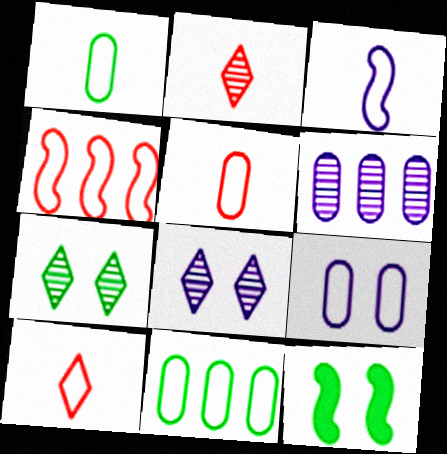[[1, 3, 10], 
[5, 9, 11], 
[6, 10, 12]]